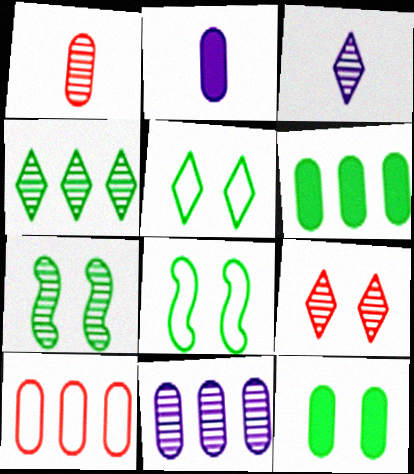[[3, 4, 9], 
[5, 7, 12], 
[6, 10, 11]]